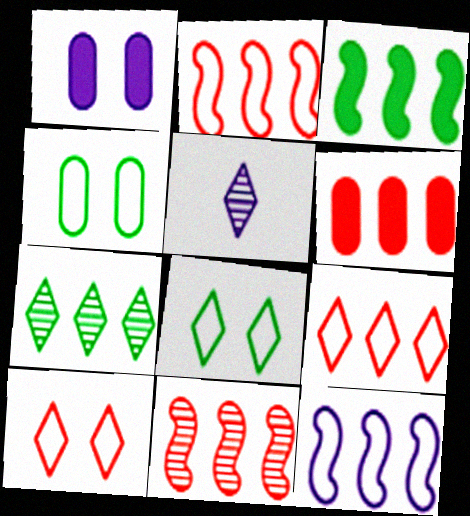[[1, 5, 12], 
[3, 11, 12], 
[6, 7, 12], 
[6, 9, 11]]